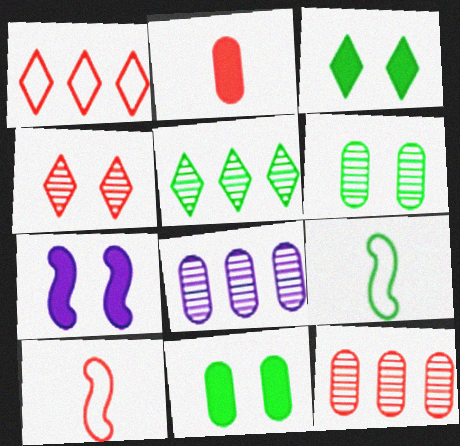[[3, 8, 10], 
[5, 9, 11]]